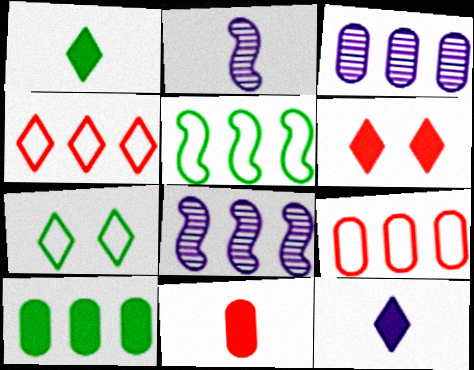[[3, 9, 10], 
[4, 8, 10], 
[7, 8, 11]]